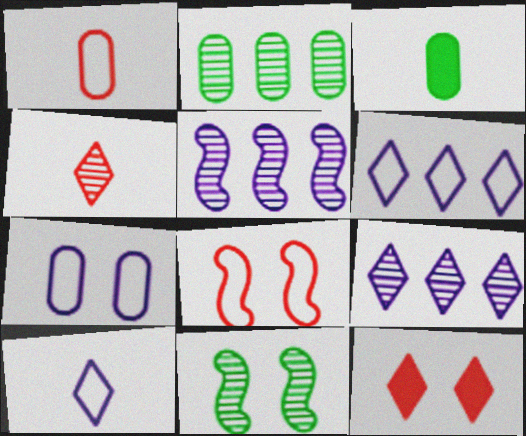[[3, 8, 9], 
[7, 11, 12]]